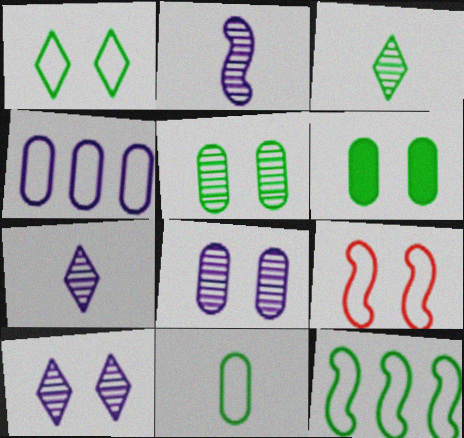[[1, 11, 12], 
[3, 6, 12], 
[6, 9, 10]]